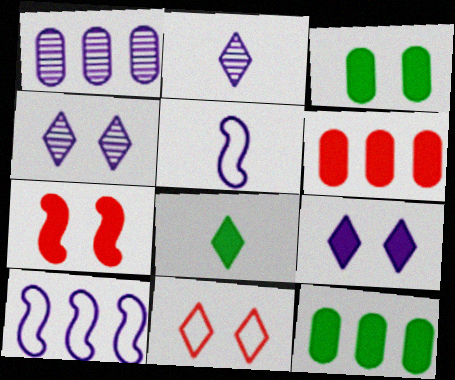[[1, 5, 9], 
[3, 7, 9]]